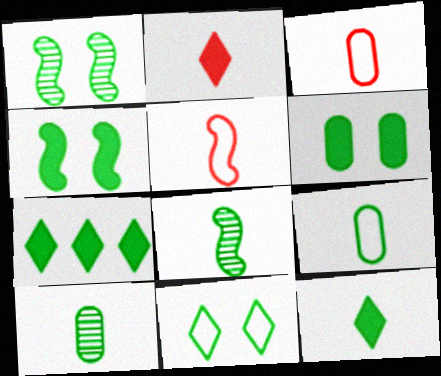[[1, 6, 11], 
[1, 7, 9], 
[8, 9, 12]]